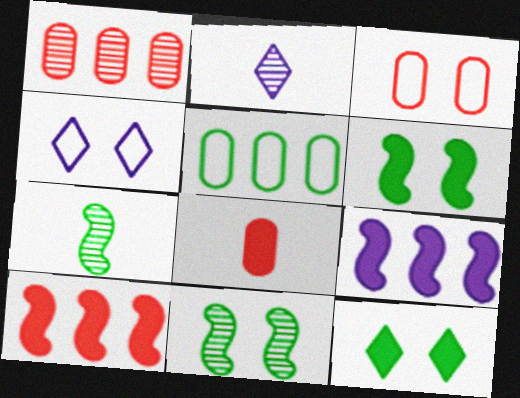[[1, 2, 11], 
[1, 3, 8], 
[5, 7, 12], 
[8, 9, 12]]